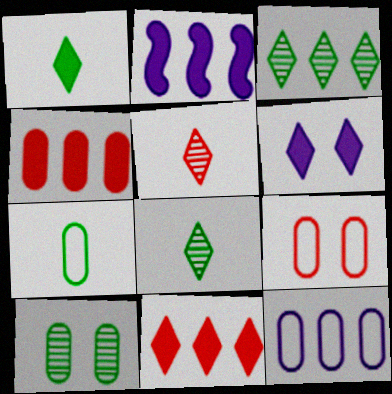[[1, 6, 11], 
[2, 8, 9], 
[7, 9, 12]]